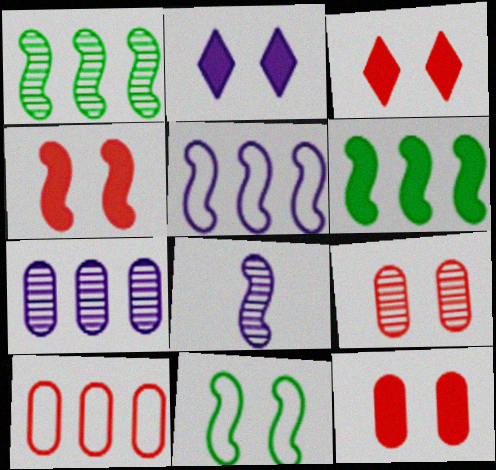[[2, 9, 11], 
[3, 4, 12]]